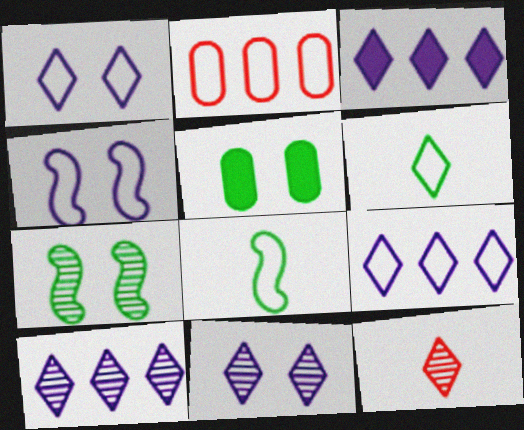[[1, 2, 8], 
[2, 4, 6], 
[3, 9, 10]]